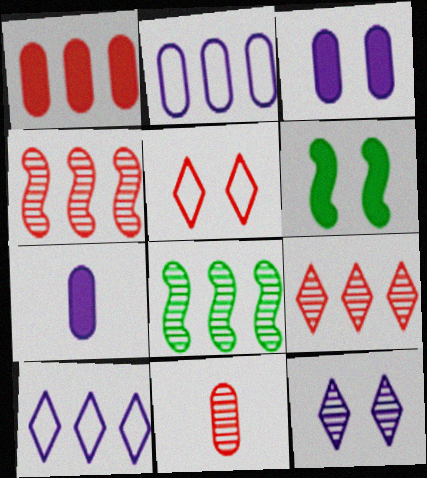[[1, 8, 10], 
[5, 7, 8], 
[6, 10, 11], 
[8, 11, 12]]